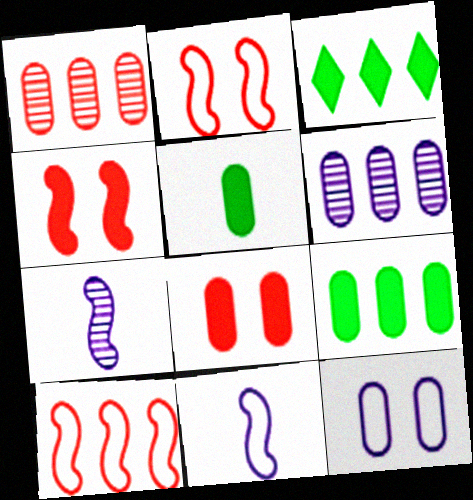[[1, 5, 12], 
[3, 6, 10]]